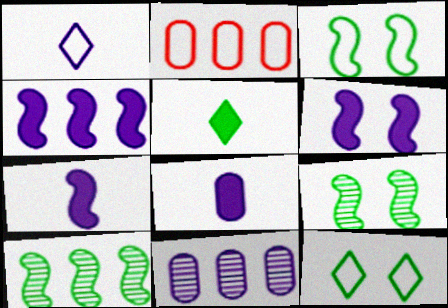[[1, 2, 3], 
[1, 6, 11], 
[4, 6, 7]]